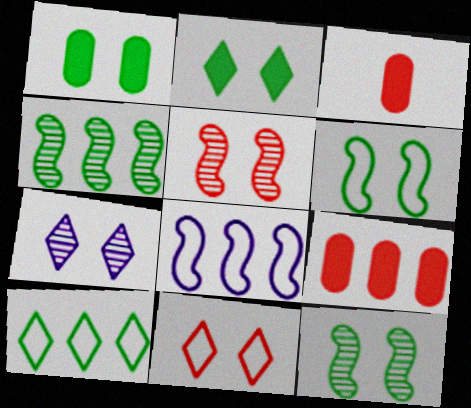[[2, 7, 11]]